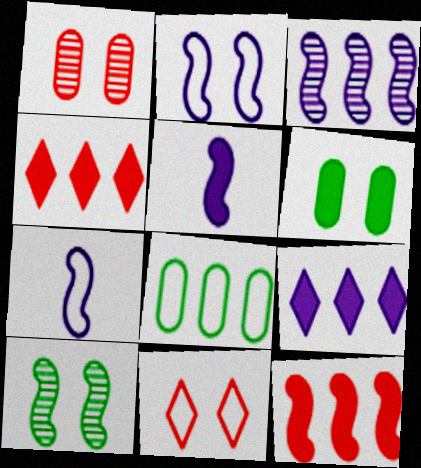[[2, 3, 5], 
[3, 4, 8], 
[4, 5, 6], 
[7, 8, 11], 
[7, 10, 12]]